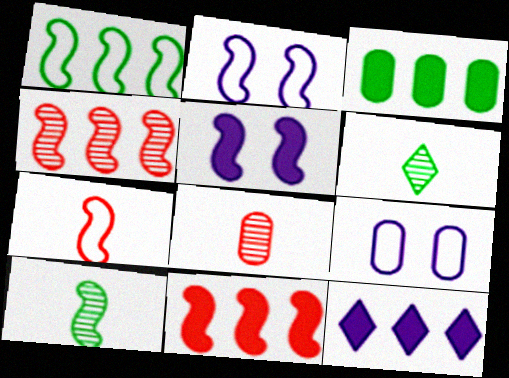[[1, 2, 7], 
[2, 10, 11], 
[3, 8, 9], 
[3, 11, 12], 
[6, 9, 11]]